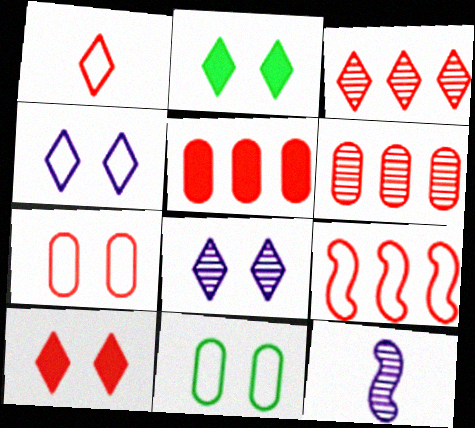[[1, 3, 10], 
[1, 7, 9], 
[3, 5, 9]]